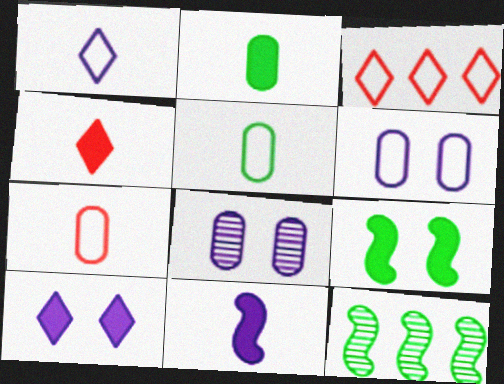[[2, 4, 11], 
[4, 6, 12], 
[7, 10, 12]]